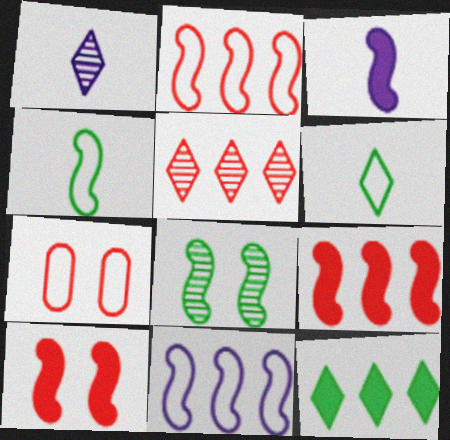[[2, 3, 8], 
[6, 7, 11]]